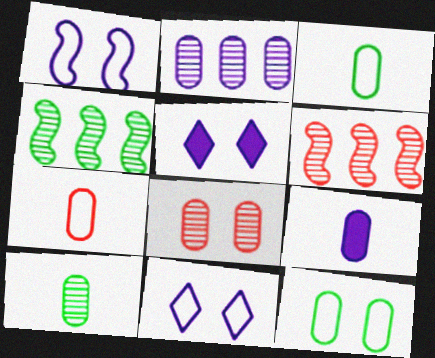[[2, 8, 10], 
[3, 5, 6], 
[4, 5, 7], 
[7, 9, 10]]